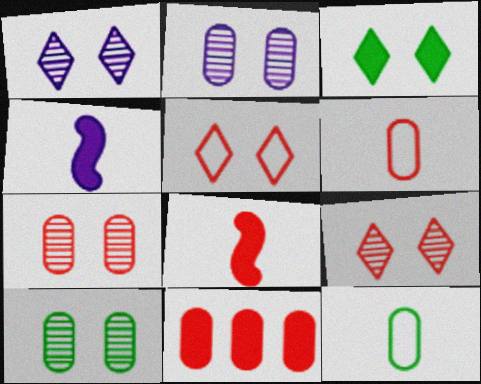[[1, 3, 5], 
[2, 7, 10], 
[2, 11, 12], 
[3, 4, 11], 
[6, 7, 11]]